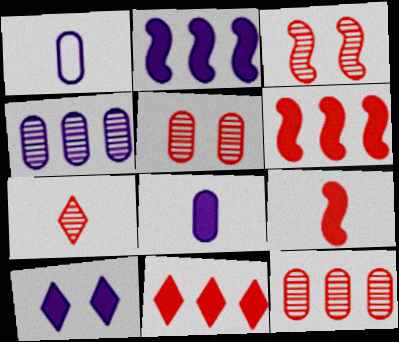[[2, 8, 10], 
[3, 7, 12]]